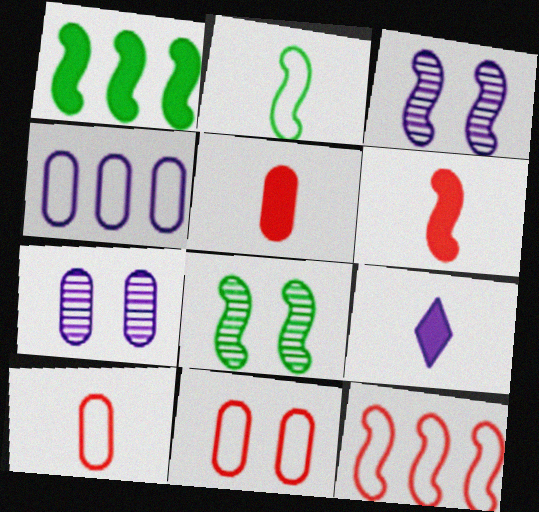[[1, 2, 8], 
[3, 4, 9]]